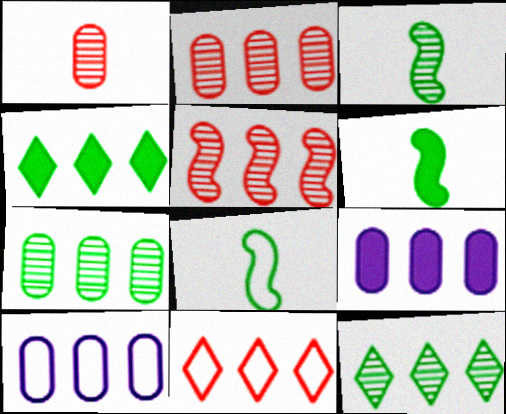[[3, 6, 8], 
[4, 5, 10]]